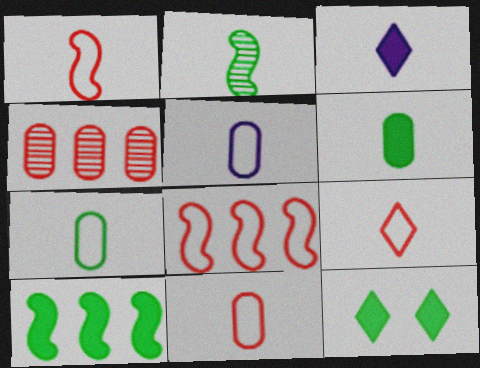[[1, 9, 11], 
[2, 3, 11], 
[5, 7, 11], 
[6, 10, 12]]